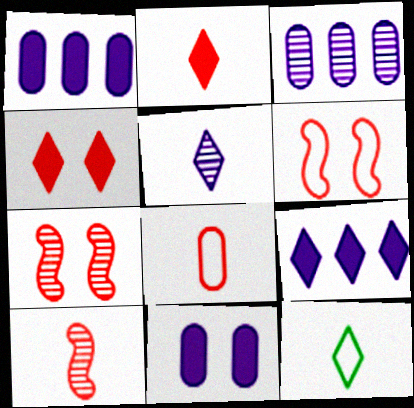[[1, 7, 12], 
[2, 5, 12], 
[2, 8, 10]]